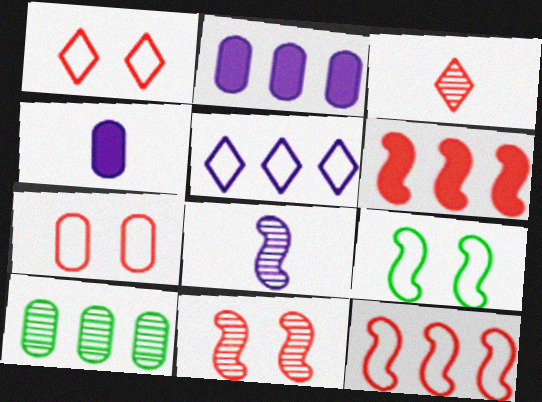[[2, 3, 9], 
[3, 6, 7], 
[4, 7, 10], 
[5, 6, 10], 
[6, 8, 9]]